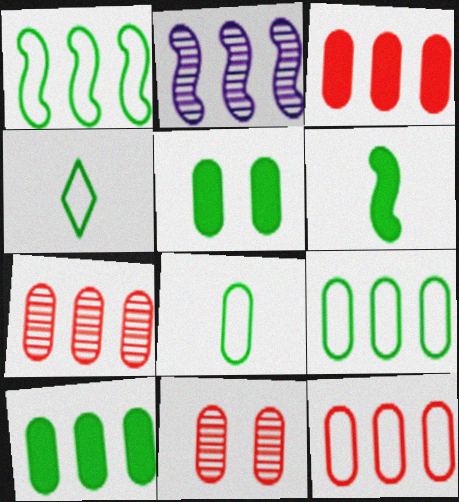[[3, 7, 12]]